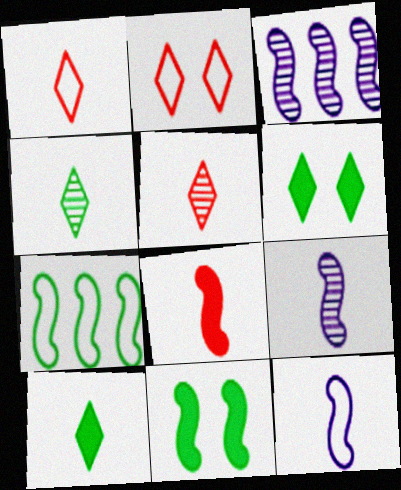[]